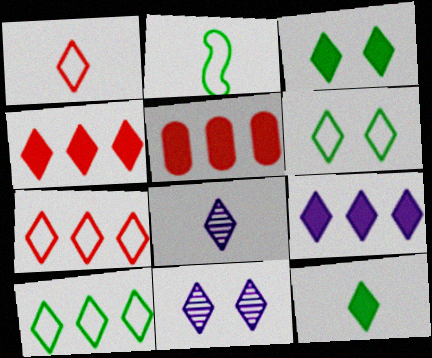[[1, 8, 12], 
[2, 5, 11], 
[3, 7, 8], 
[4, 6, 8], 
[7, 11, 12]]